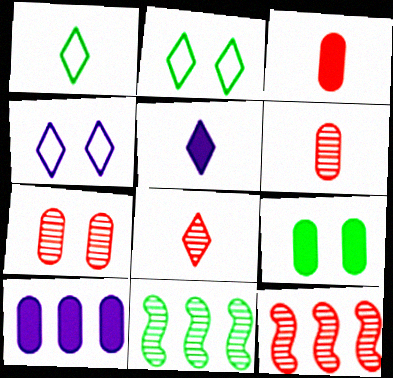[[1, 5, 8], 
[1, 9, 11], 
[3, 4, 11], 
[3, 9, 10], 
[7, 8, 12]]